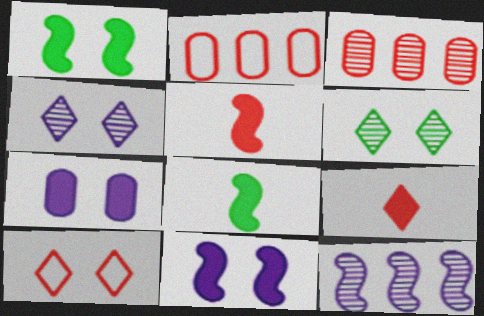[[2, 4, 8], 
[3, 5, 10]]